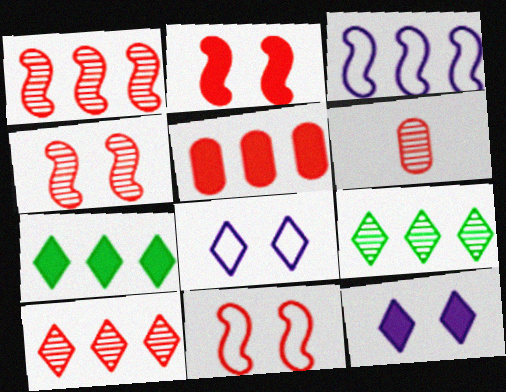[[2, 4, 11], 
[3, 5, 9], 
[4, 6, 10]]